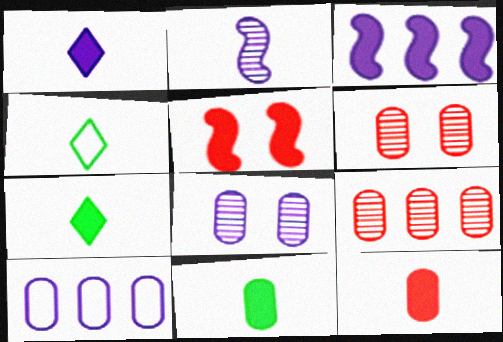[[2, 4, 12], 
[3, 4, 6], 
[6, 10, 11]]